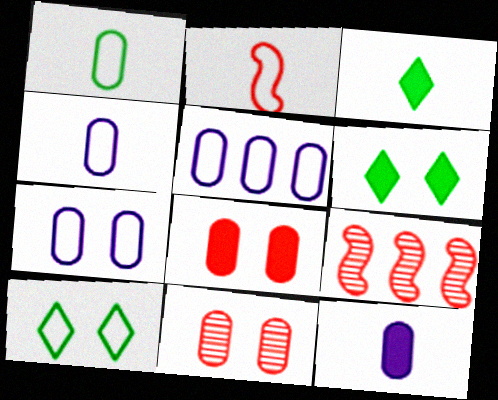[[2, 5, 10], 
[3, 7, 9], 
[4, 5, 7], 
[4, 6, 9], 
[9, 10, 12]]